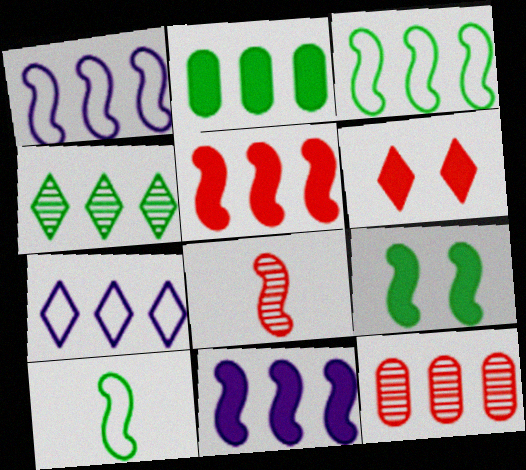[[1, 8, 9], 
[2, 3, 4]]